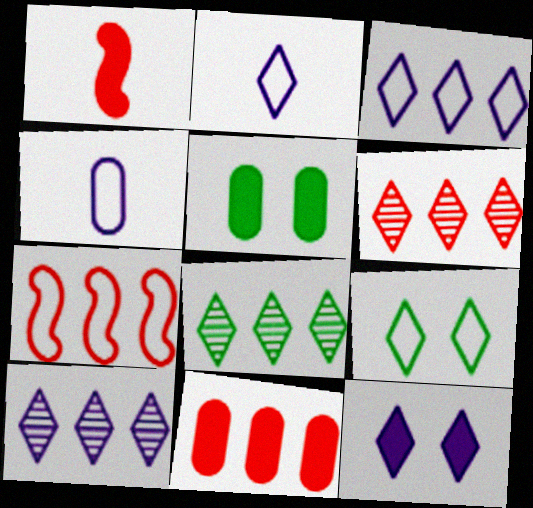[[2, 10, 12], 
[4, 7, 9], 
[6, 7, 11], 
[6, 8, 10]]